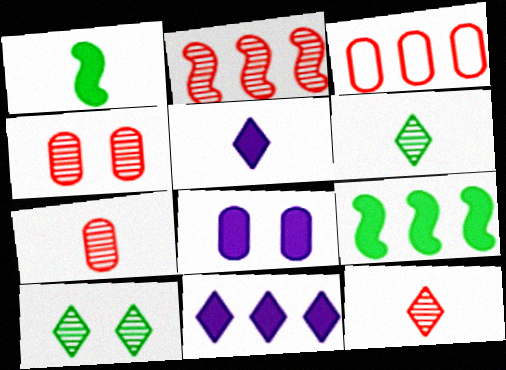[[2, 4, 12]]